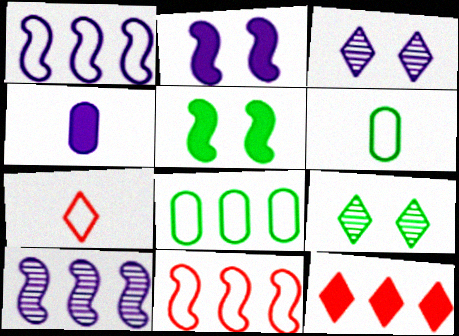[[1, 3, 4], 
[4, 5, 12], 
[4, 9, 11], 
[8, 10, 12]]